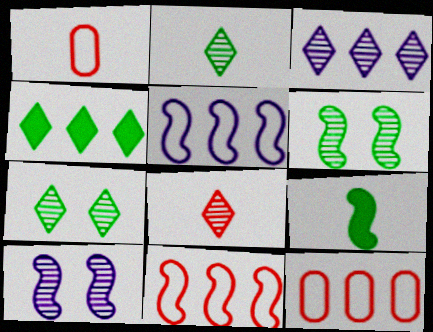[[1, 4, 10], 
[3, 7, 8], 
[9, 10, 11]]